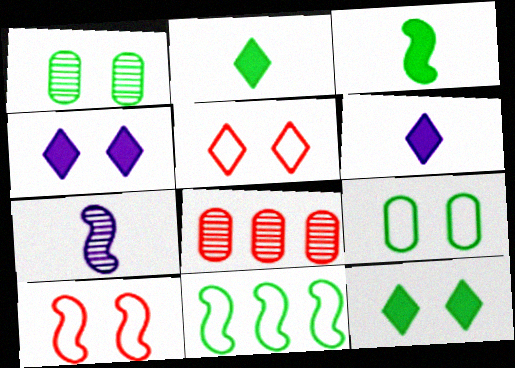[[1, 2, 11], 
[1, 4, 10]]